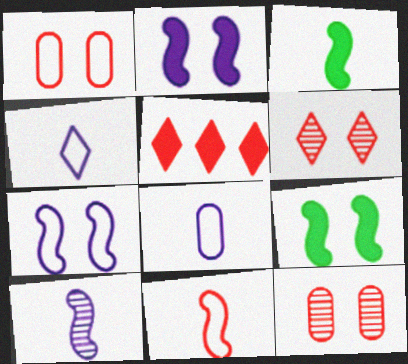[[3, 10, 11], 
[5, 11, 12]]